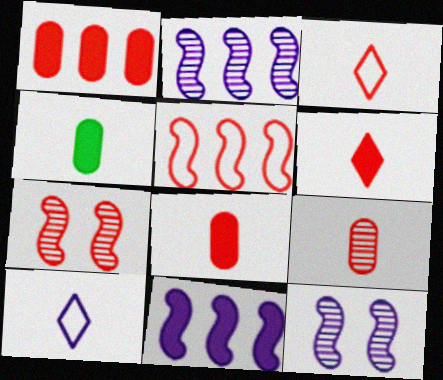[[1, 3, 7]]